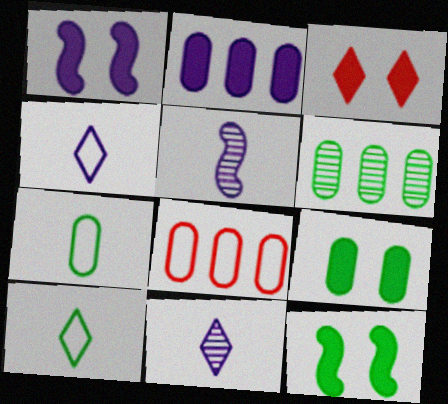[[1, 3, 9], 
[2, 6, 8], 
[6, 7, 9], 
[6, 10, 12], 
[8, 11, 12]]